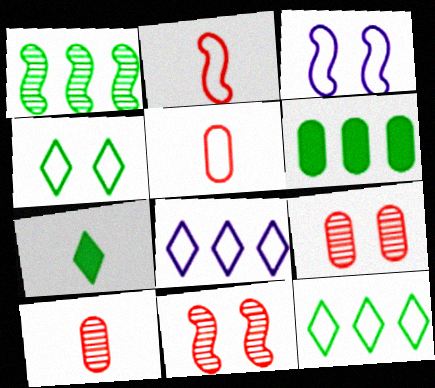[[1, 6, 12], 
[3, 5, 12]]